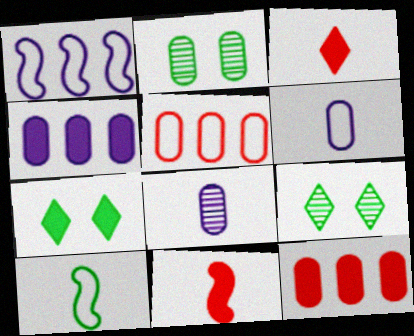[[1, 2, 3], 
[2, 6, 12], 
[3, 8, 10], 
[4, 7, 11]]